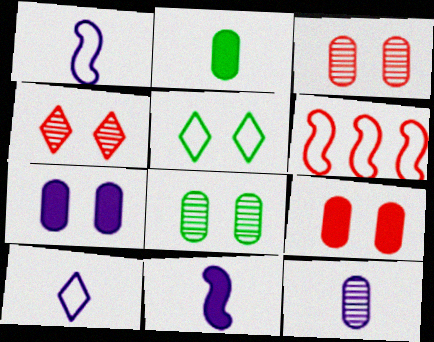[[10, 11, 12]]